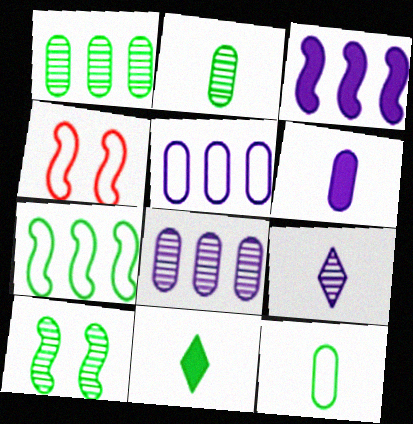[[4, 8, 11]]